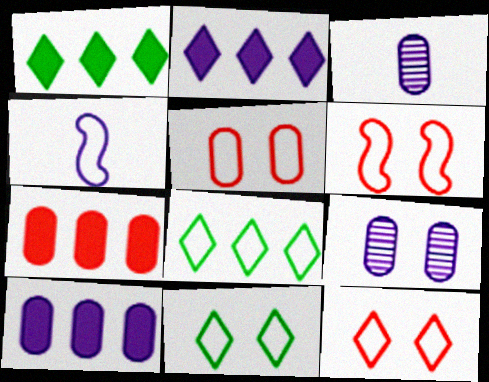[[1, 3, 6], 
[2, 4, 9], 
[4, 5, 8], 
[5, 6, 12]]